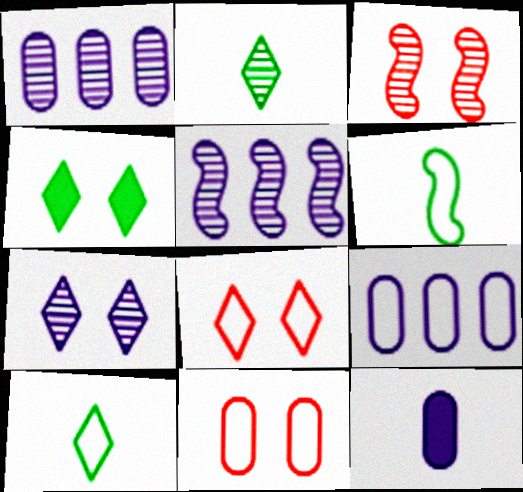[[1, 2, 3], 
[4, 7, 8], 
[6, 8, 9]]